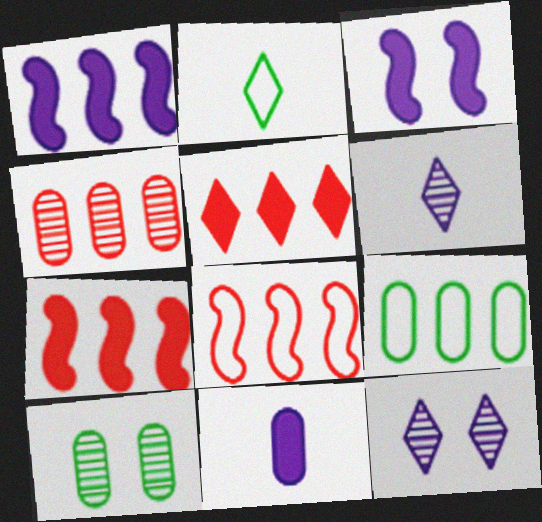[[2, 3, 4], 
[2, 5, 12], 
[4, 5, 8]]